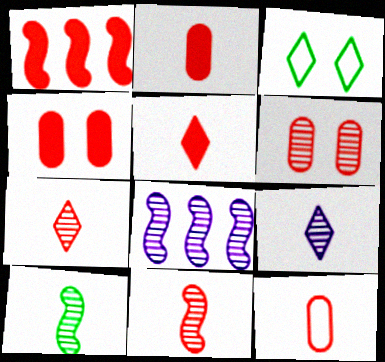[[1, 4, 5], 
[2, 3, 8], 
[5, 11, 12]]